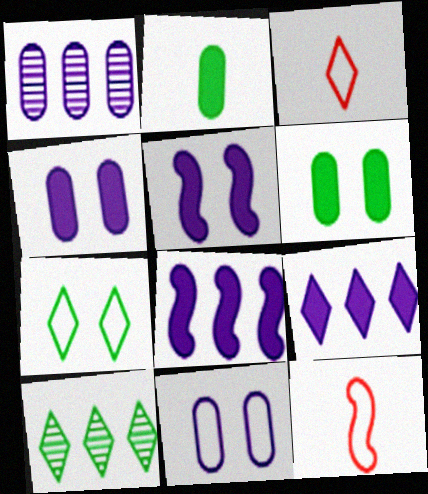[[4, 10, 12]]